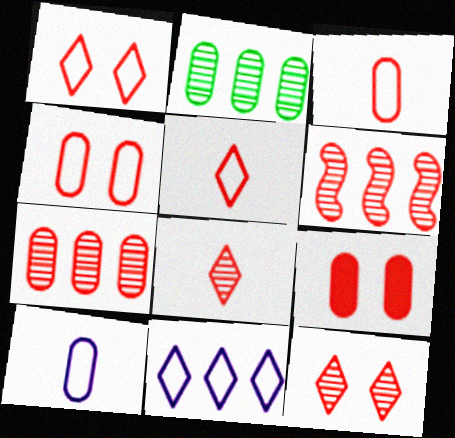[[2, 9, 10], 
[3, 7, 9], 
[5, 6, 9]]